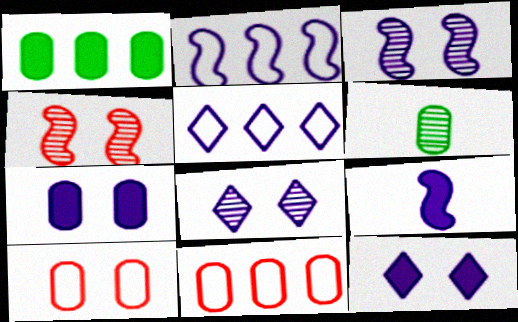[[2, 3, 9], 
[6, 7, 11]]